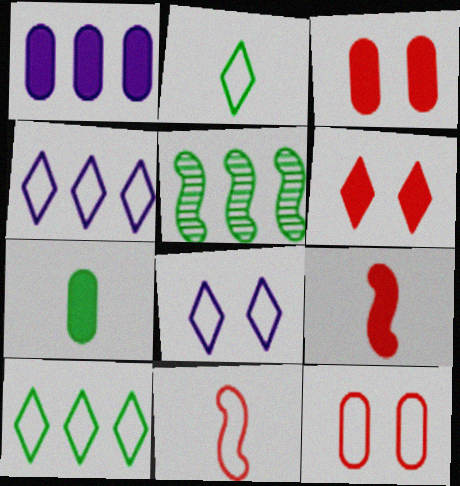[[1, 3, 7]]